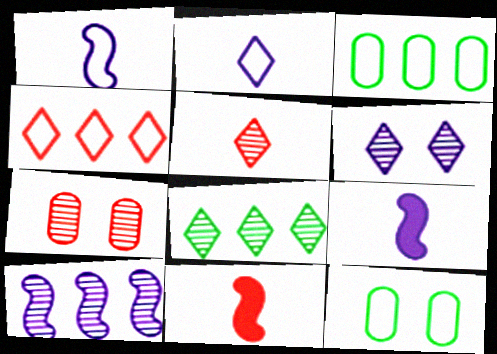[[1, 4, 12], 
[3, 6, 11], 
[4, 7, 11], 
[5, 6, 8]]